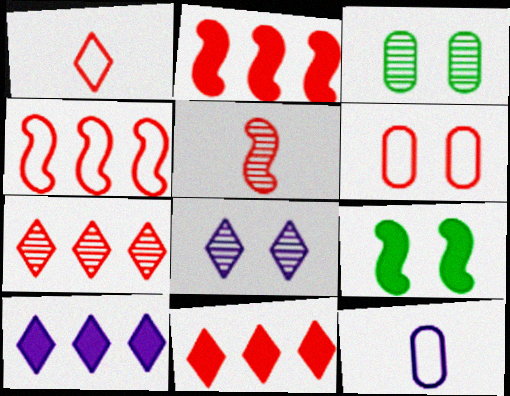[[1, 4, 6], 
[5, 6, 11], 
[6, 8, 9], 
[7, 9, 12]]